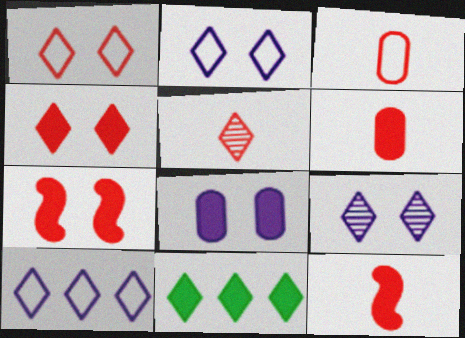[[2, 5, 11], 
[3, 5, 12], 
[8, 11, 12]]